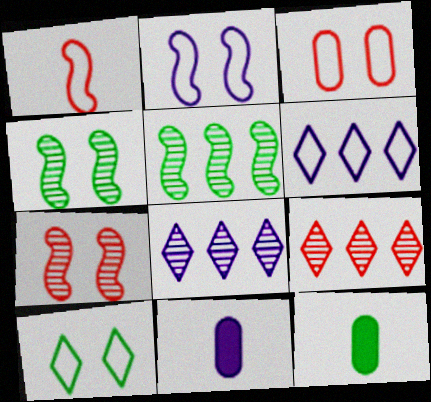[[2, 3, 10], 
[2, 8, 11], 
[2, 9, 12], 
[5, 10, 12], 
[6, 7, 12]]